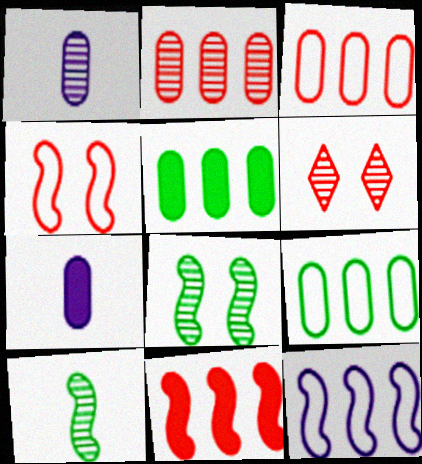[]